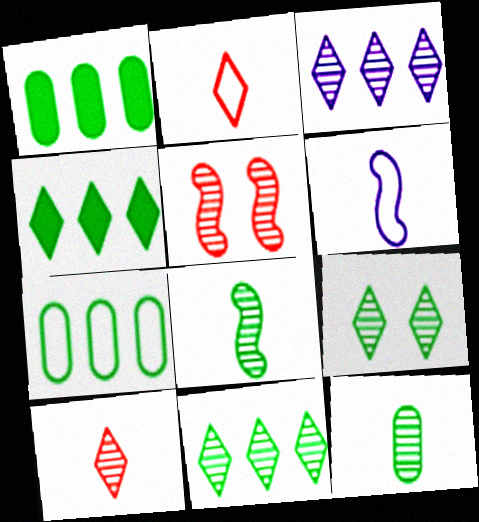[[3, 5, 12], 
[3, 9, 10]]